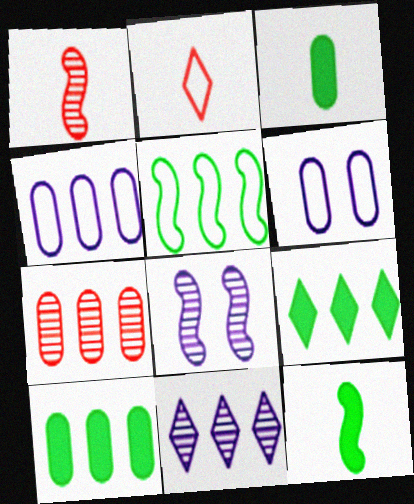[[1, 6, 9], 
[2, 5, 6], 
[2, 8, 10], 
[3, 6, 7], 
[4, 7, 10]]